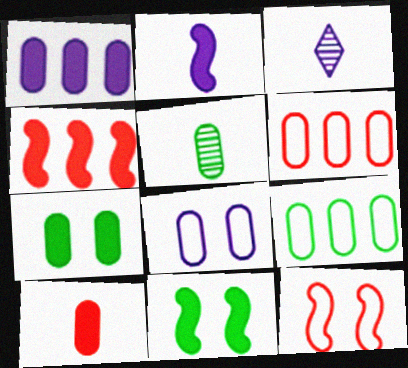[[1, 7, 10], 
[2, 4, 11], 
[3, 6, 11], 
[5, 7, 9]]